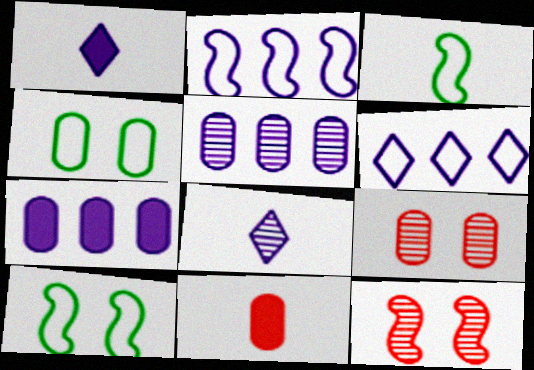[[3, 8, 11], 
[4, 5, 11]]